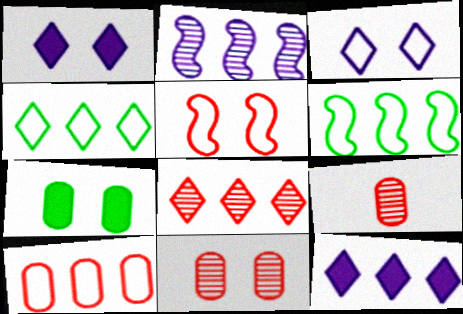[[1, 6, 9], 
[4, 8, 12]]